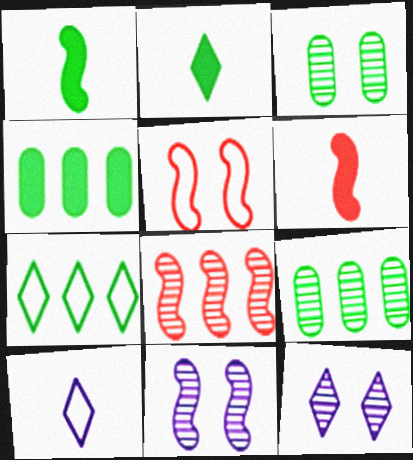[[1, 3, 7], 
[5, 6, 8]]